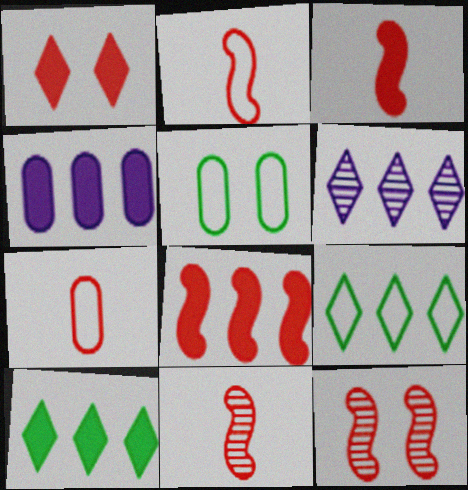[[2, 3, 11], 
[2, 8, 12], 
[3, 5, 6], 
[4, 8, 10]]